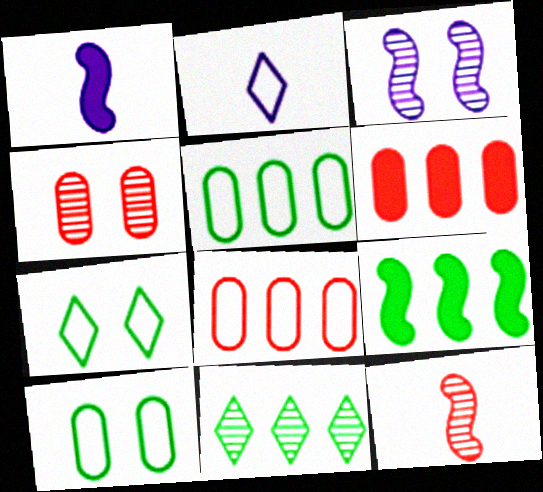[[2, 4, 9], 
[5, 9, 11]]